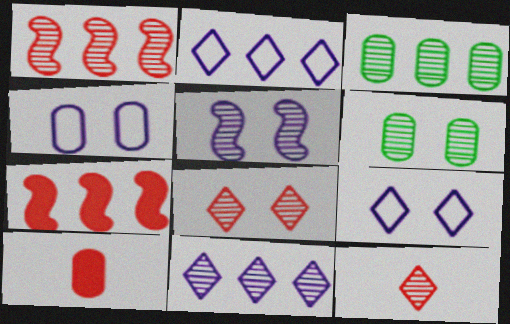[[1, 3, 11], 
[2, 3, 7], 
[3, 4, 10], 
[3, 5, 12], 
[5, 6, 8]]